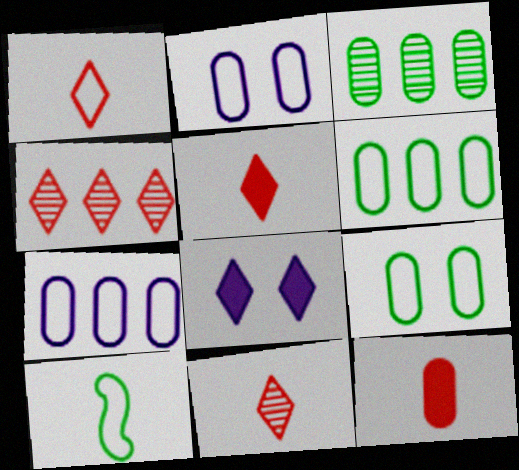[[1, 5, 11], 
[2, 3, 12]]